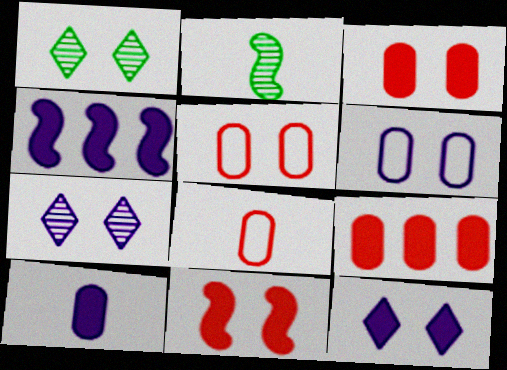[[1, 4, 8], 
[1, 6, 11], 
[4, 10, 12]]